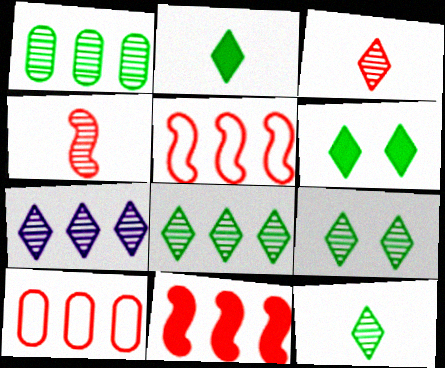[[3, 7, 9], 
[8, 9, 12]]